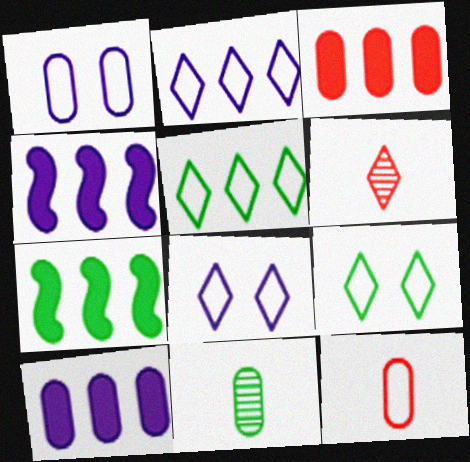[[1, 3, 11], 
[1, 6, 7], 
[7, 9, 11]]